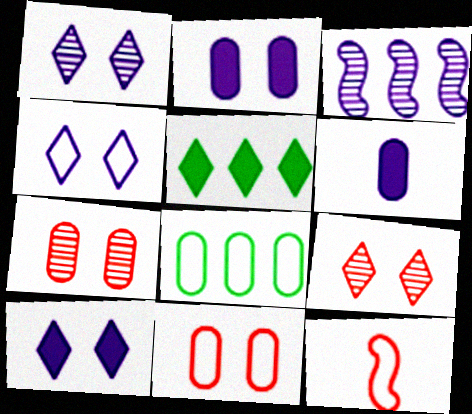[[1, 4, 10], 
[3, 4, 6], 
[4, 8, 12], 
[6, 7, 8]]